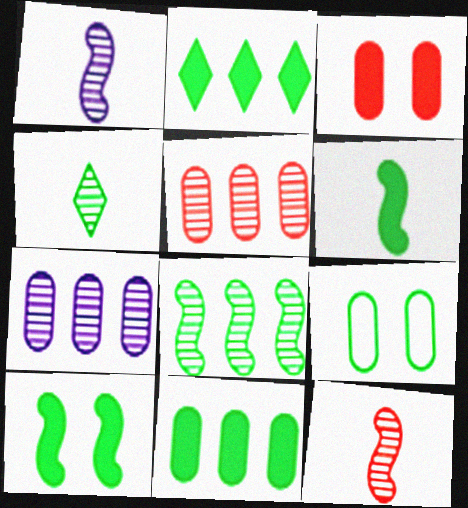[]